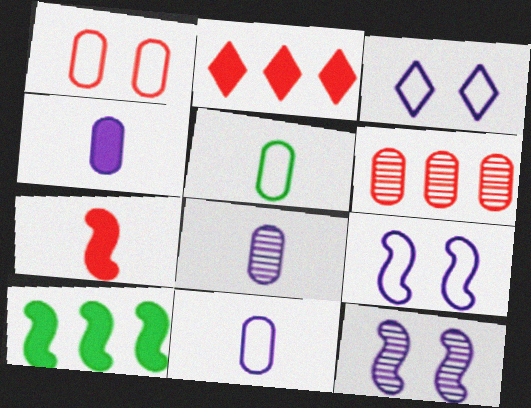[[2, 5, 12], 
[4, 8, 11]]